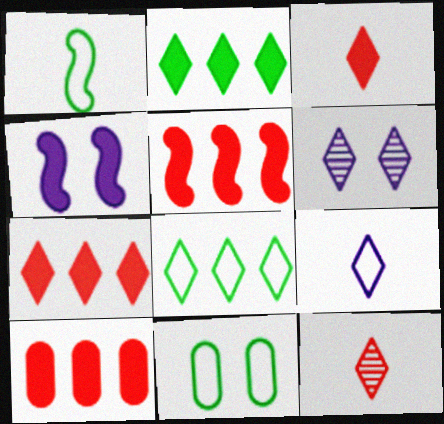[[1, 6, 10], 
[1, 8, 11], 
[3, 6, 8], 
[5, 7, 10]]